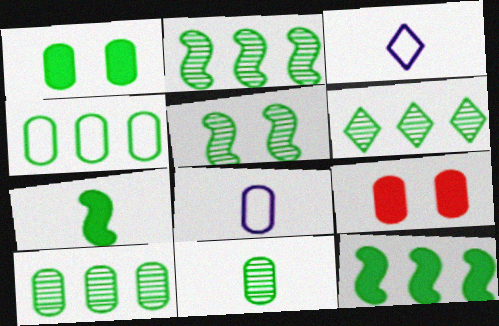[[1, 4, 11], 
[2, 3, 9], 
[2, 6, 10], 
[4, 6, 12], 
[5, 6, 11], 
[8, 9, 10]]